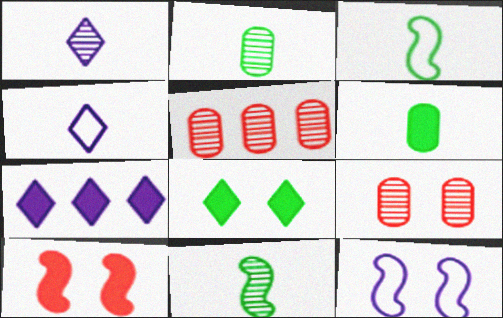[[3, 7, 9], 
[6, 7, 10], 
[8, 9, 12]]